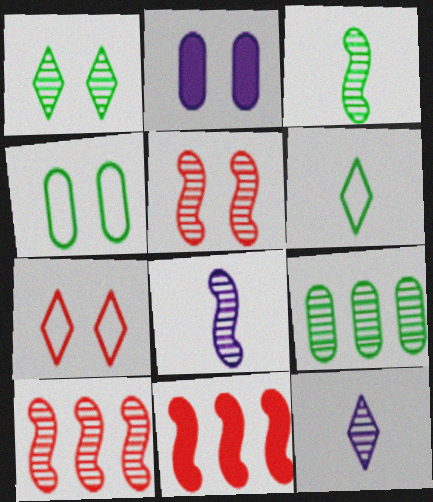[[1, 3, 9], 
[2, 6, 10], 
[4, 11, 12], 
[5, 9, 12]]